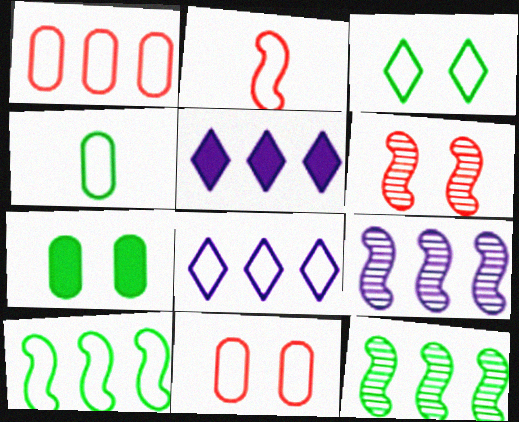[[1, 5, 12], 
[1, 8, 10], 
[3, 4, 10], 
[4, 5, 6]]